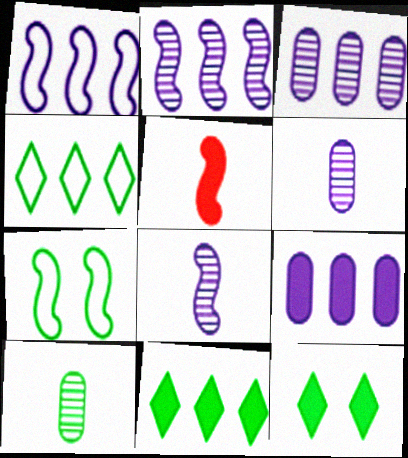[[2, 5, 7], 
[5, 9, 12], 
[7, 10, 11]]